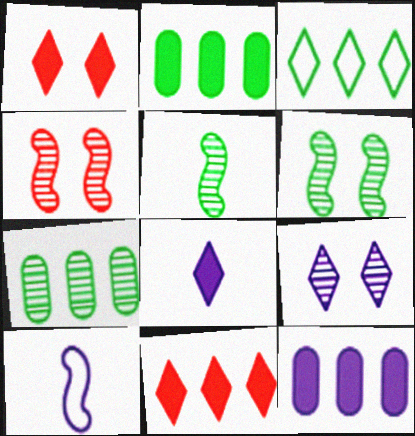[[1, 7, 10], 
[9, 10, 12]]